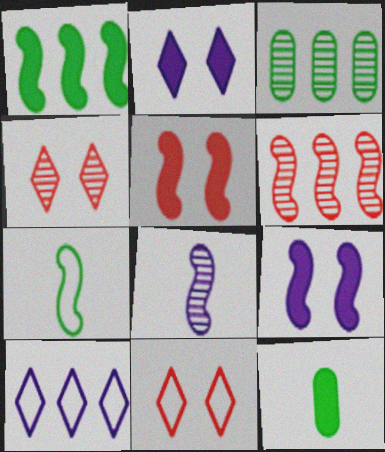[[3, 4, 8], 
[6, 7, 9]]